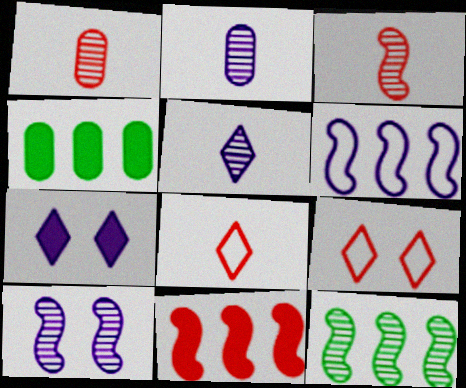[[1, 9, 11], 
[2, 6, 7], 
[3, 10, 12], 
[4, 8, 10], 
[6, 11, 12]]